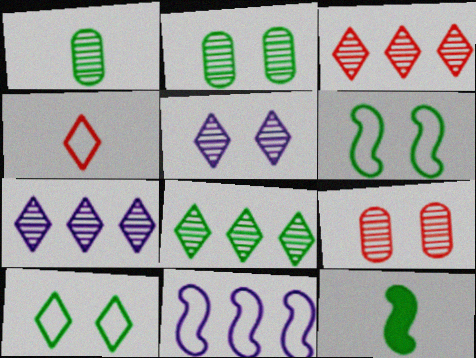[[3, 7, 8]]